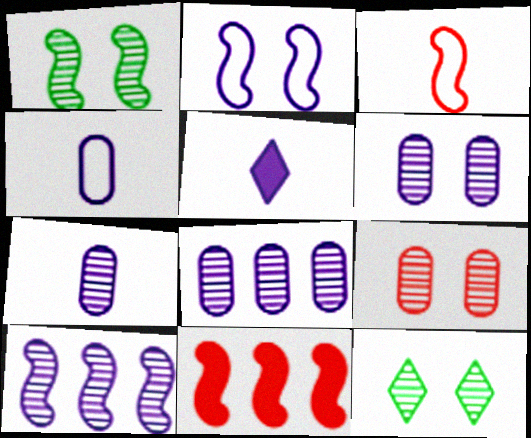[[2, 5, 8], 
[4, 11, 12], 
[6, 7, 8]]